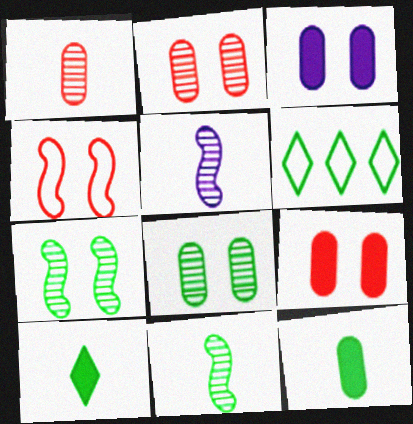[[5, 6, 9], 
[6, 7, 12]]